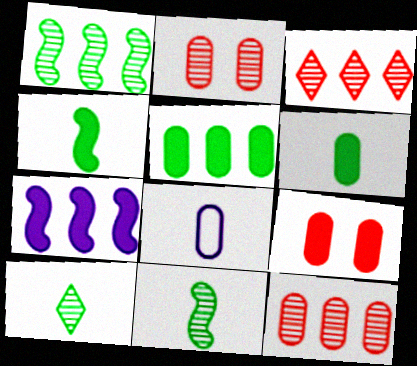[[2, 5, 8]]